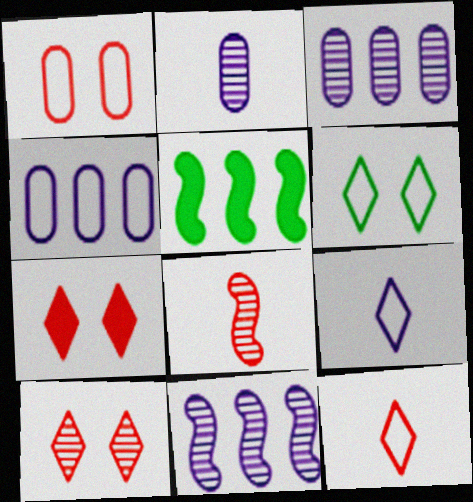[]